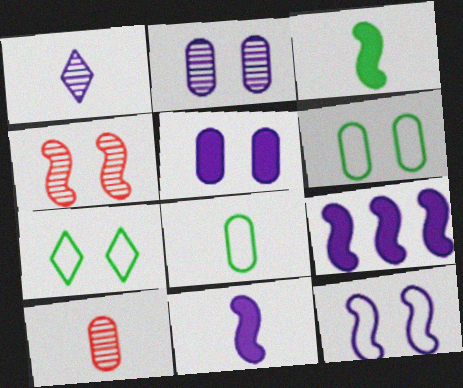[[4, 5, 7], 
[7, 9, 10]]